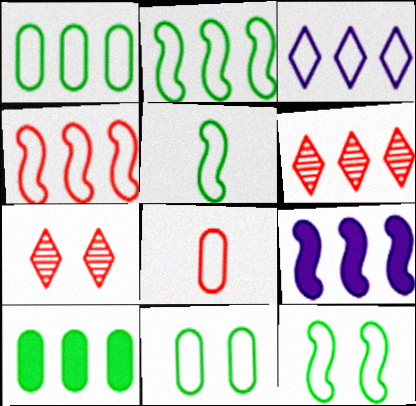[[1, 3, 4], 
[1, 6, 9], 
[2, 5, 12], 
[3, 8, 12]]